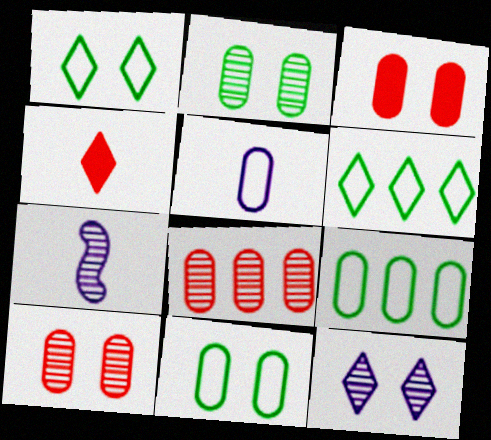[[3, 6, 7], 
[4, 6, 12]]